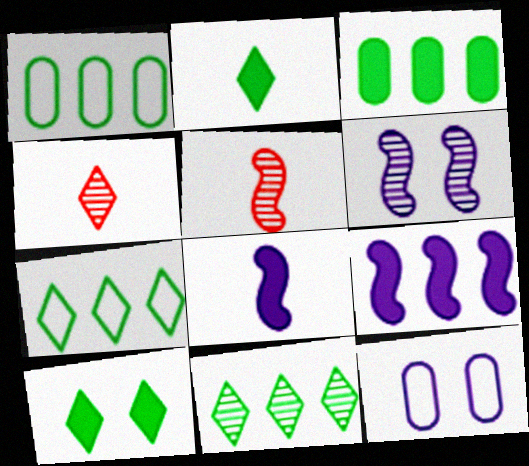[]